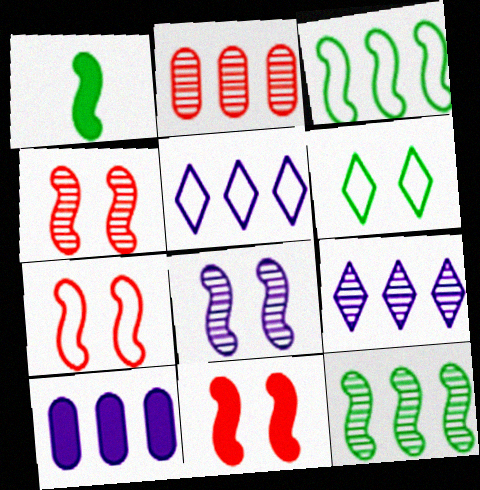[[2, 9, 12], 
[4, 7, 11]]